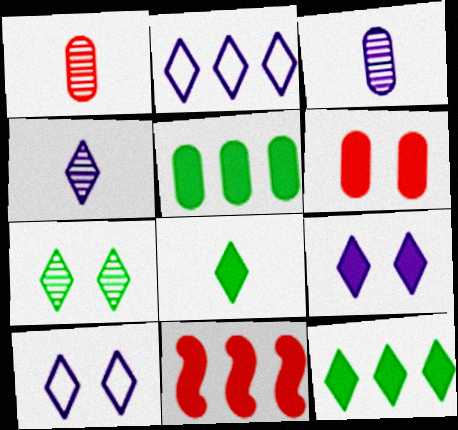[[2, 4, 9]]